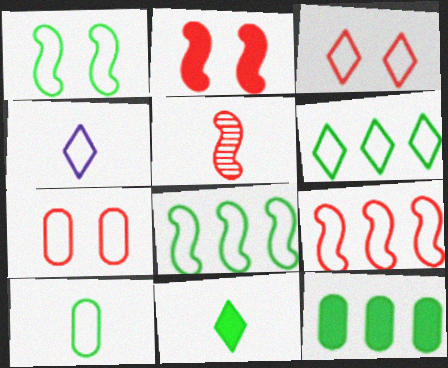[[1, 6, 10], 
[2, 5, 9], 
[3, 4, 6], 
[4, 7, 8]]